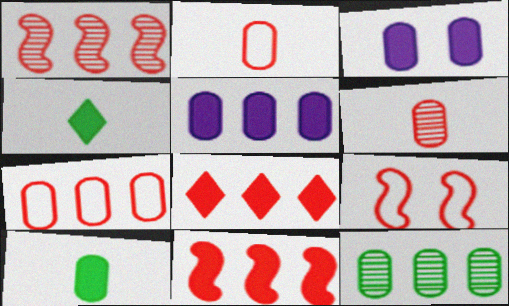[[1, 7, 8], 
[2, 3, 12], 
[3, 4, 11], 
[5, 7, 12], 
[6, 8, 9]]